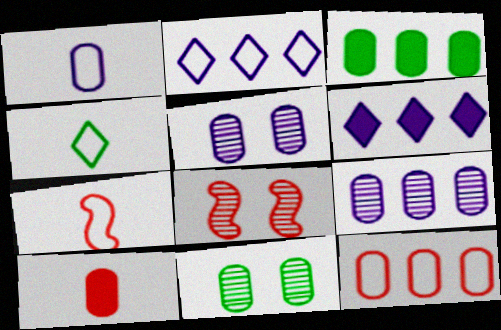[[1, 4, 7], 
[3, 9, 12], 
[6, 7, 11]]